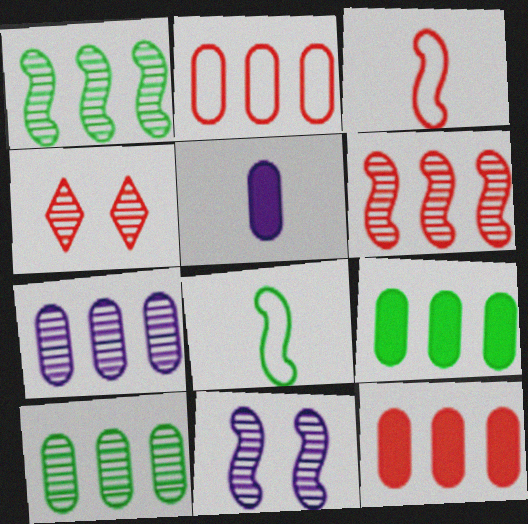[[2, 7, 9], 
[3, 4, 12]]